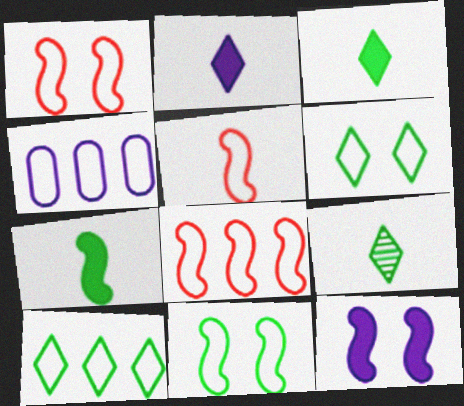[[1, 5, 8], 
[4, 5, 6], 
[4, 8, 10]]